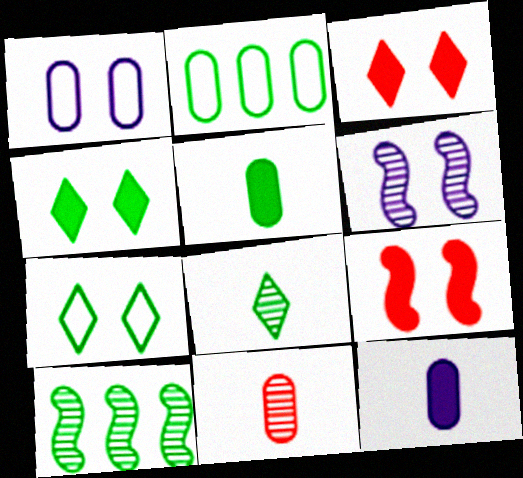[[5, 7, 10]]